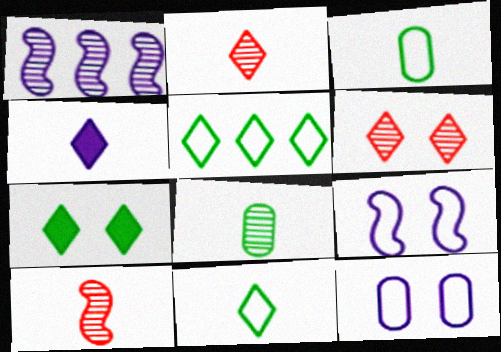[[1, 4, 12], 
[1, 6, 8], 
[2, 4, 11], 
[3, 4, 10], 
[4, 5, 6]]